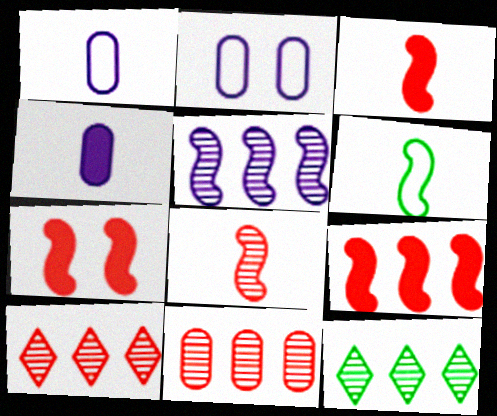[[1, 7, 12], 
[2, 3, 12], 
[3, 7, 9], 
[5, 6, 7], 
[5, 11, 12]]